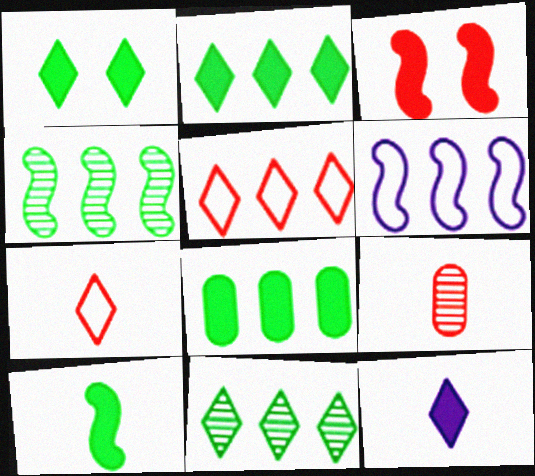[[1, 6, 9], 
[1, 8, 10], 
[3, 5, 9], 
[3, 8, 12]]